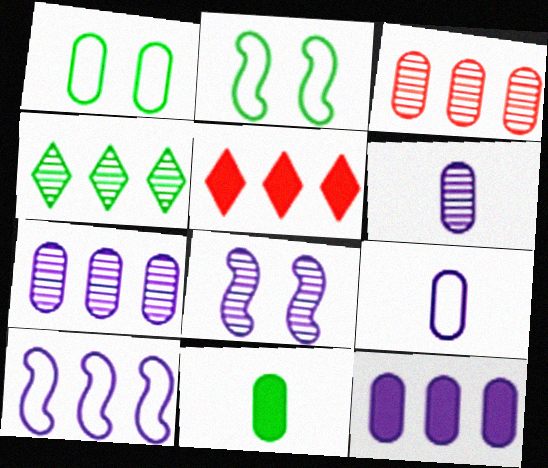[[2, 4, 11], 
[2, 5, 6]]